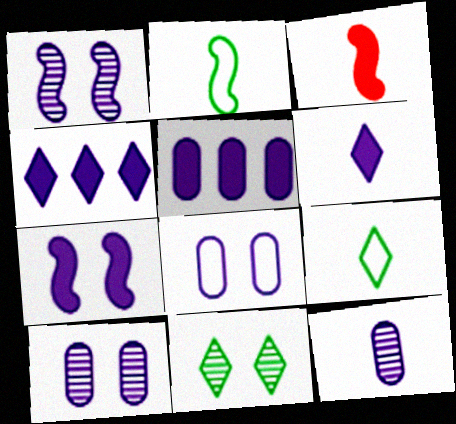[[3, 9, 12], 
[5, 6, 7], 
[5, 8, 12]]